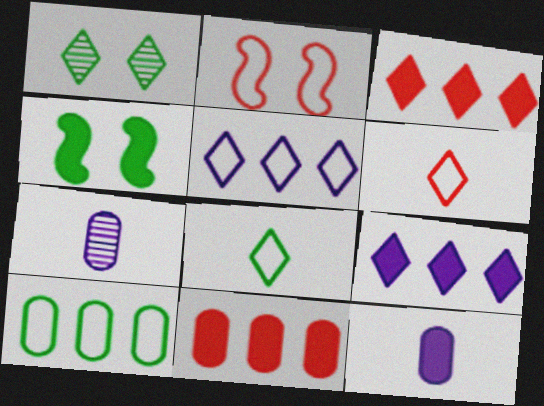[[1, 6, 9], 
[3, 4, 12]]